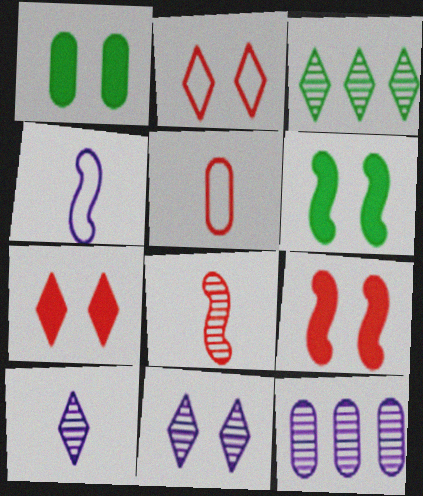[[1, 5, 12]]